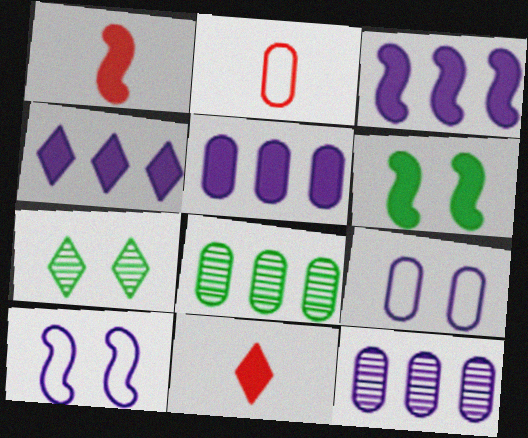[[1, 3, 6], 
[2, 3, 7], 
[3, 4, 5], 
[5, 6, 11], 
[8, 10, 11]]